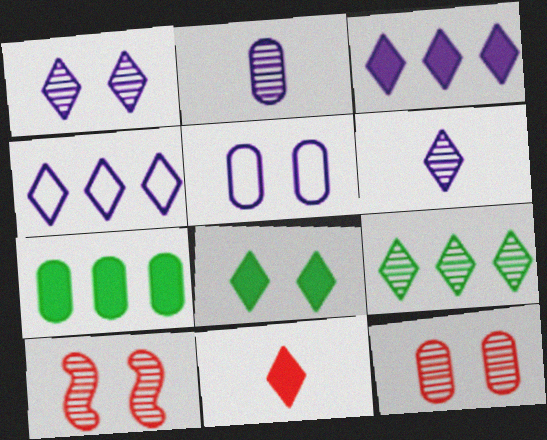[[2, 9, 10], 
[3, 8, 11], 
[5, 8, 10]]